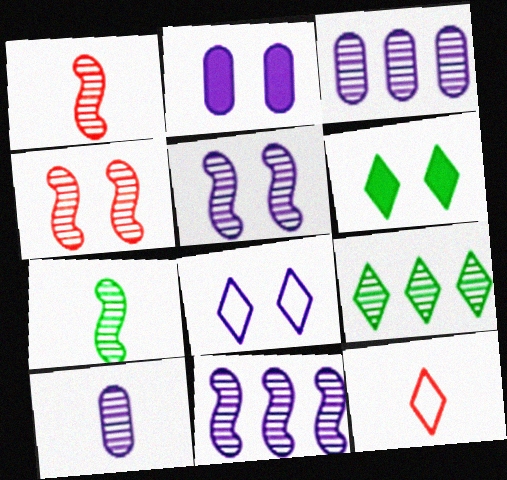[[2, 5, 8], 
[4, 7, 11], 
[4, 9, 10]]